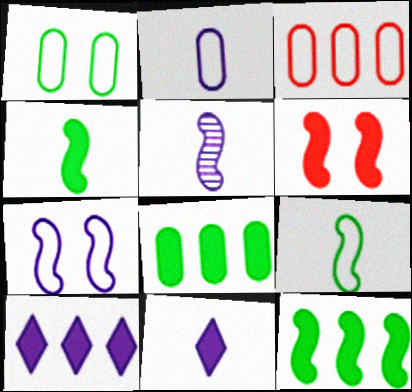[[1, 2, 3], 
[2, 5, 11], 
[6, 8, 11]]